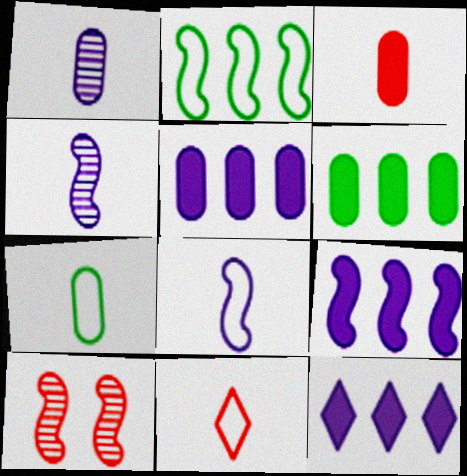[[1, 3, 7], 
[5, 9, 12], 
[7, 8, 11], 
[7, 10, 12]]